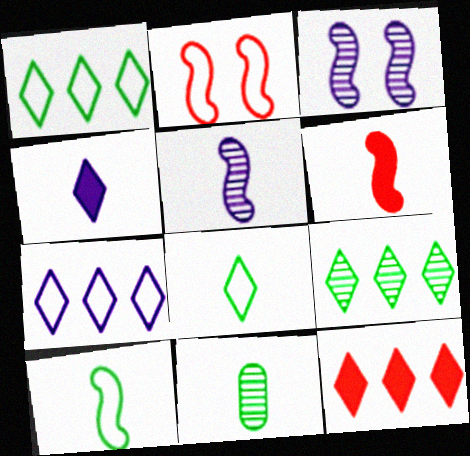[[5, 6, 10], 
[7, 9, 12]]